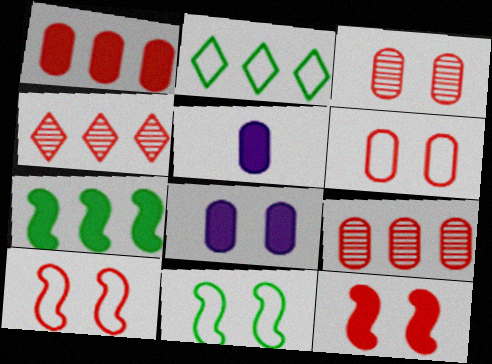[[4, 5, 11]]